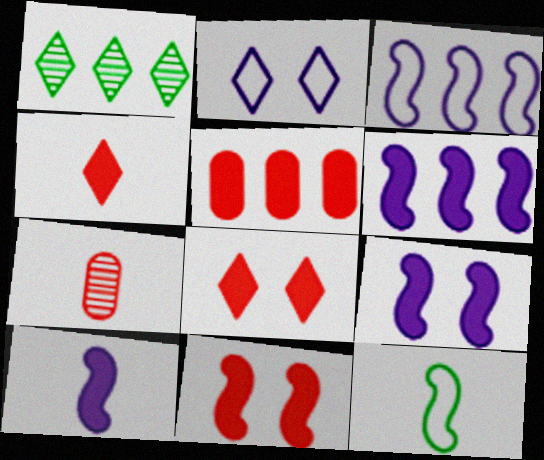[[1, 2, 4], 
[1, 3, 5], 
[4, 5, 11], 
[6, 9, 10]]